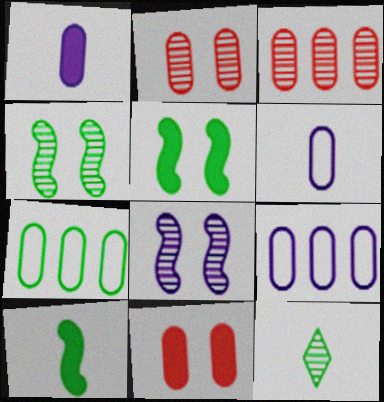[[1, 2, 7], 
[3, 8, 12], 
[5, 7, 12]]